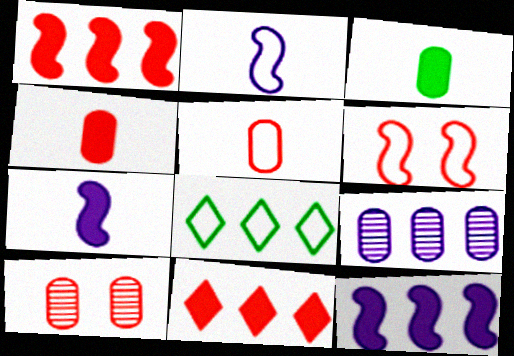[[1, 8, 9], 
[7, 8, 10]]